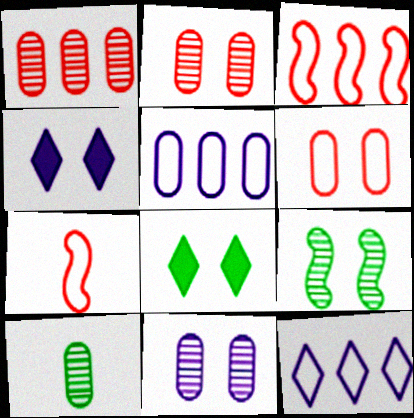[[1, 10, 11], 
[3, 4, 10], 
[4, 6, 9]]